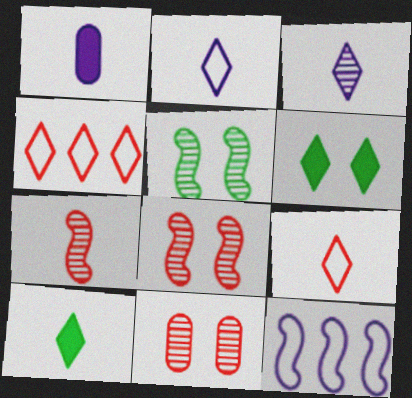[[1, 4, 5], 
[3, 4, 6], 
[3, 9, 10], 
[10, 11, 12]]